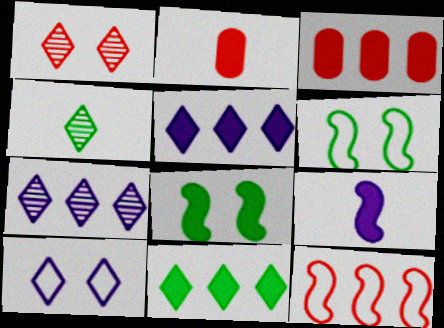[[1, 2, 12], 
[1, 4, 7], 
[2, 5, 8], 
[2, 6, 7]]